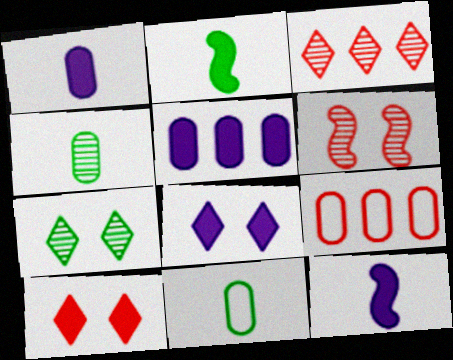[[2, 5, 10], 
[5, 8, 12], 
[7, 9, 12]]